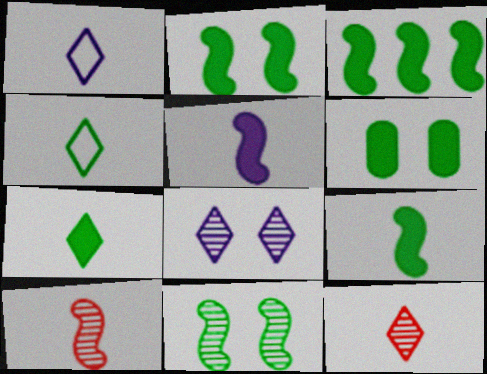[[1, 7, 12], 
[2, 3, 9], 
[3, 6, 7]]